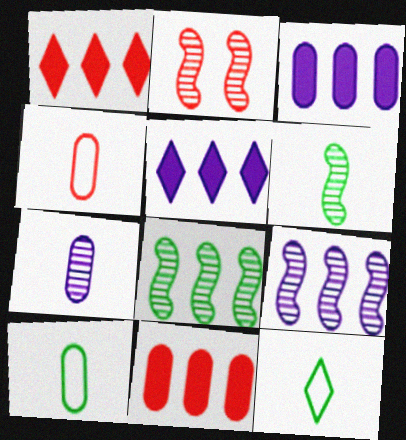[[1, 2, 4], 
[2, 3, 12], 
[2, 5, 10], 
[2, 6, 9]]